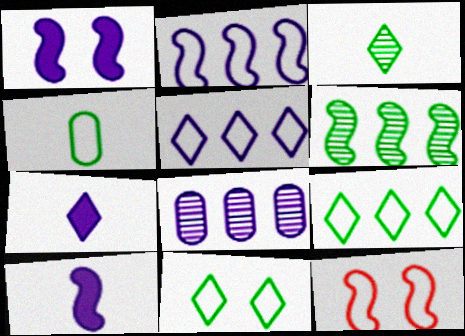[[4, 5, 12], 
[6, 10, 12]]